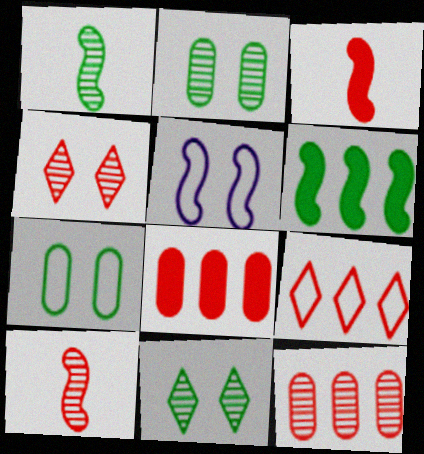[[4, 10, 12], 
[5, 6, 10]]